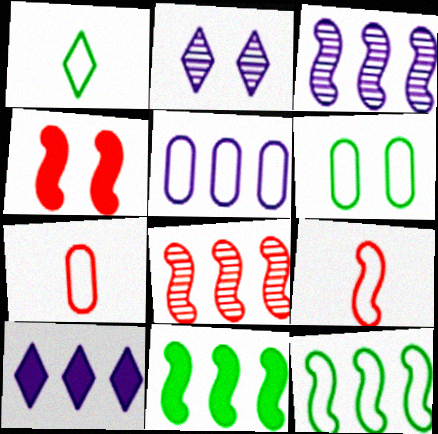[[1, 6, 12], 
[2, 4, 6], 
[2, 7, 11], 
[3, 5, 10], 
[4, 8, 9], 
[5, 6, 7]]